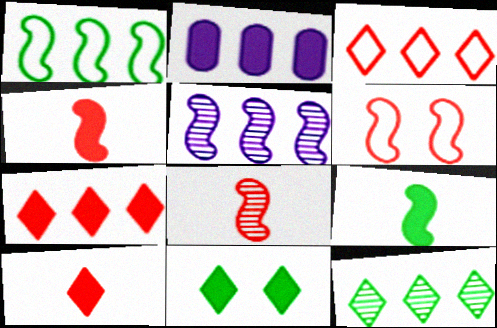[[2, 4, 11], 
[5, 6, 9]]